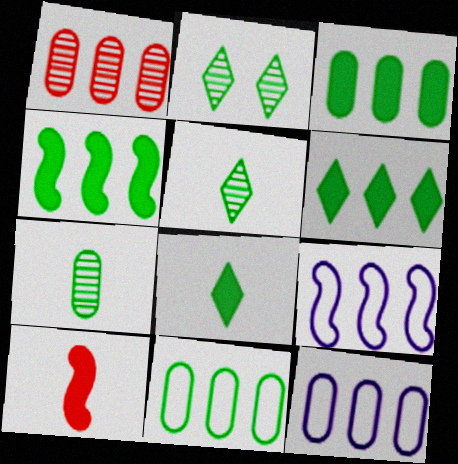[[1, 3, 12], 
[1, 6, 9], 
[2, 10, 12], 
[3, 4, 6]]